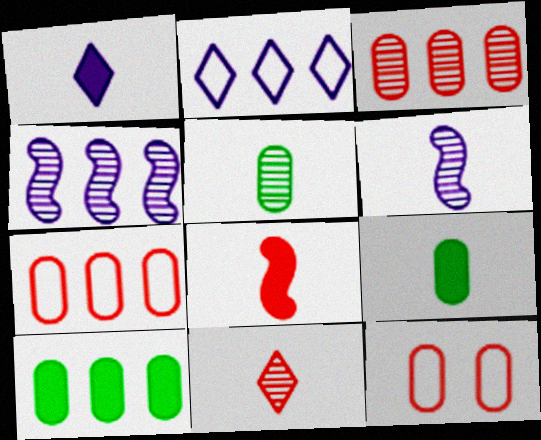[[1, 8, 9], 
[5, 6, 11]]